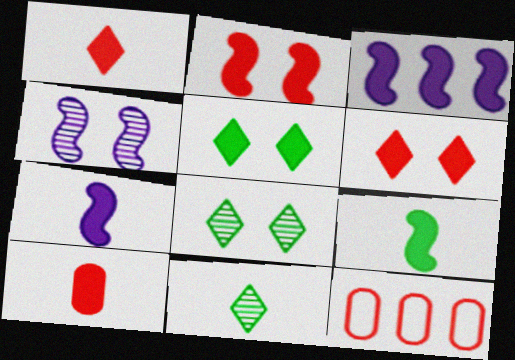[[2, 3, 9], 
[3, 5, 10], 
[7, 8, 12]]